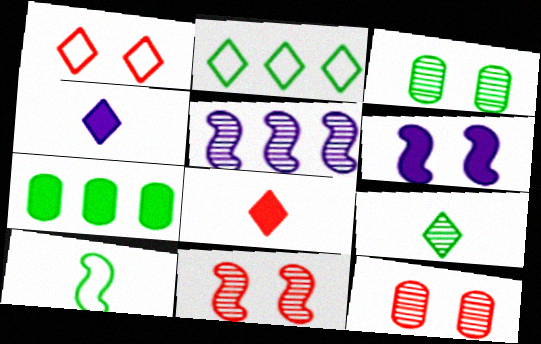[[1, 3, 6], 
[5, 9, 12], 
[6, 7, 8]]